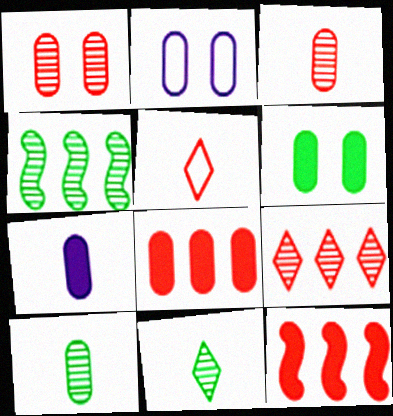[[1, 2, 6], 
[1, 5, 12], 
[2, 8, 10], 
[2, 11, 12], 
[6, 7, 8]]